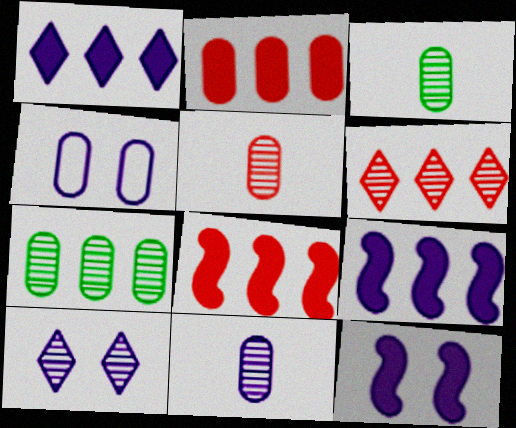[[2, 3, 4], 
[3, 5, 11], 
[4, 10, 12]]